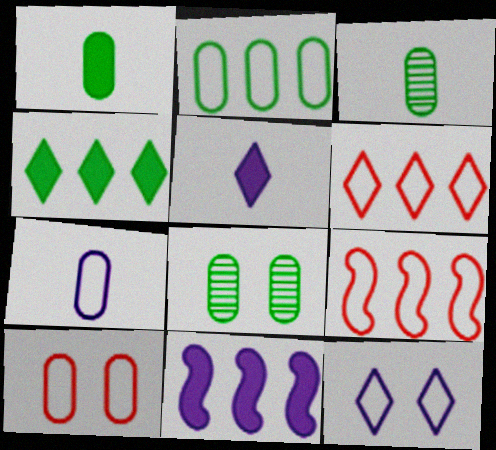[[1, 2, 8], 
[2, 7, 10], 
[5, 8, 9]]